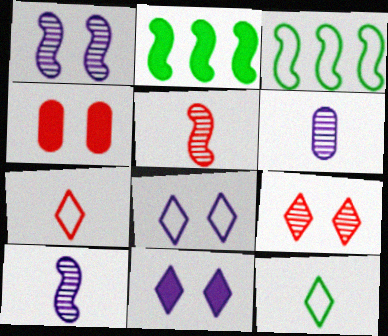[]